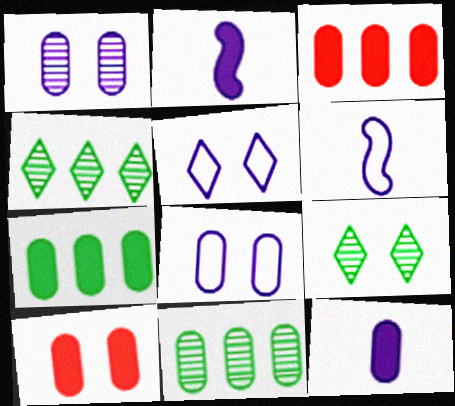[[3, 6, 9], 
[4, 6, 10], 
[7, 10, 12]]